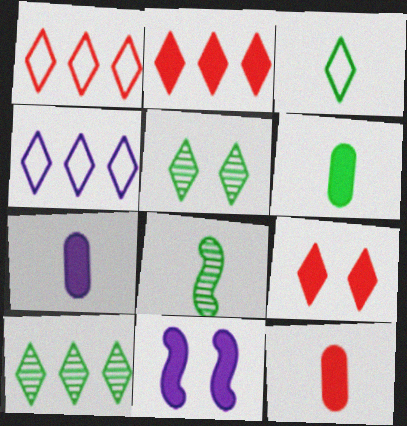[[2, 4, 10], 
[2, 6, 11], 
[3, 6, 8], 
[6, 7, 12]]